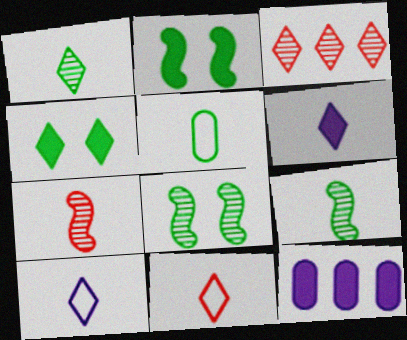[[1, 6, 11], 
[3, 4, 10], 
[5, 6, 7], 
[8, 11, 12]]